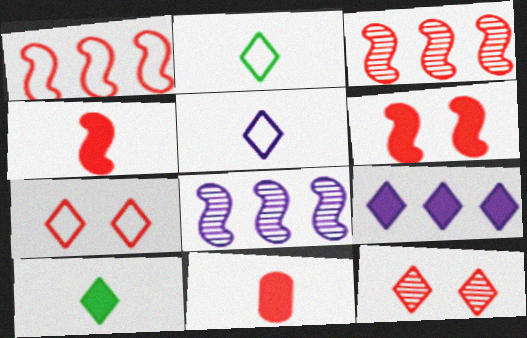[[1, 11, 12], 
[2, 9, 12], 
[3, 7, 11]]